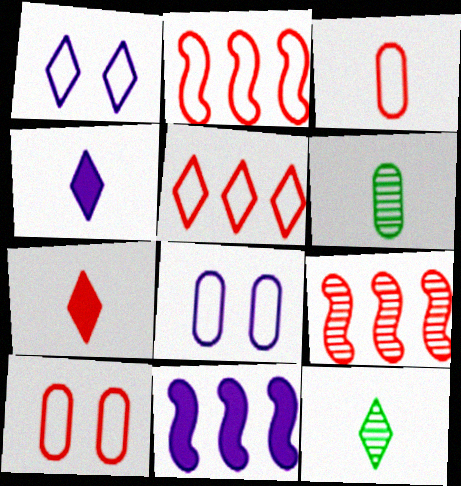[[7, 9, 10], 
[10, 11, 12]]